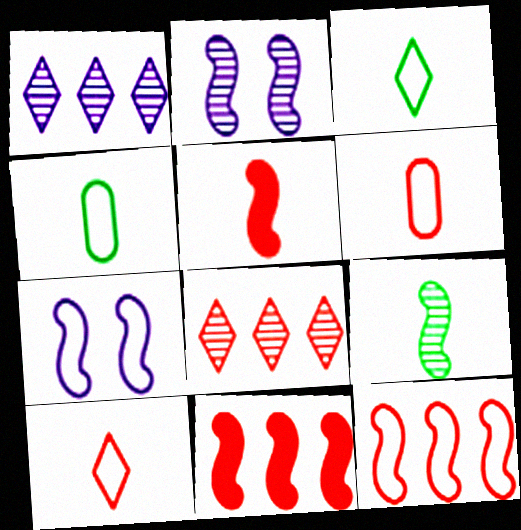[[7, 9, 11]]